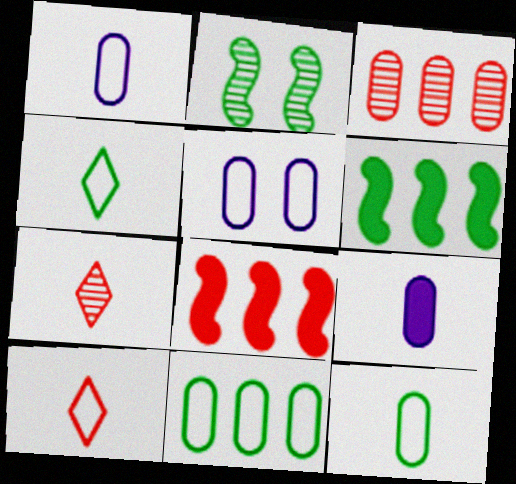[[5, 6, 7]]